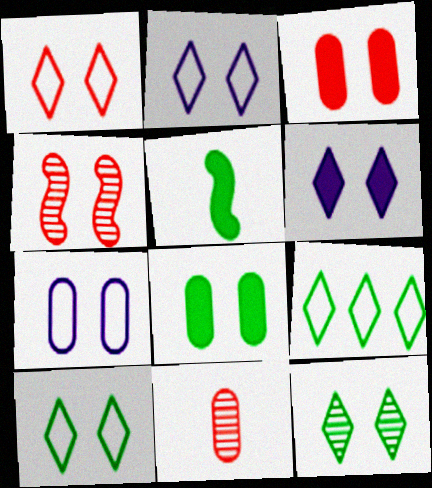[[1, 2, 10], 
[1, 3, 4], 
[1, 6, 12], 
[2, 4, 8]]